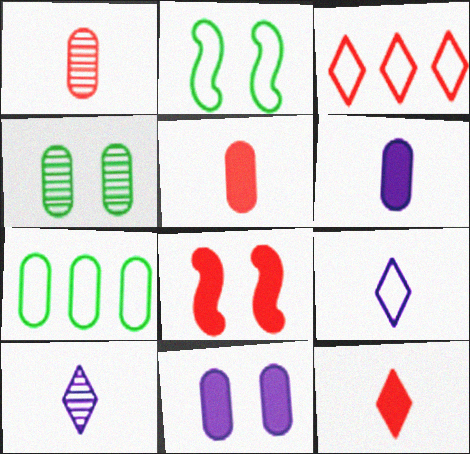[[1, 3, 8], 
[1, 7, 11], 
[7, 8, 10]]